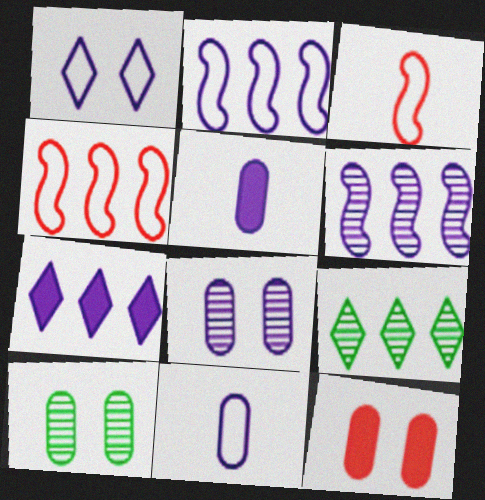[[1, 2, 11], 
[1, 5, 6], 
[3, 7, 10]]